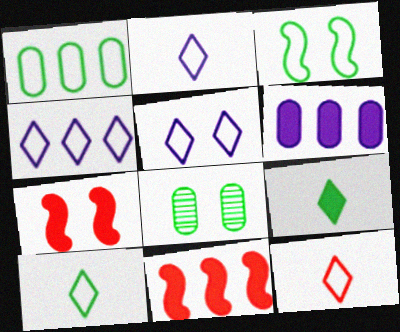[[1, 3, 10], 
[2, 4, 5], 
[2, 8, 11], 
[2, 10, 12], 
[5, 7, 8], 
[6, 7, 9]]